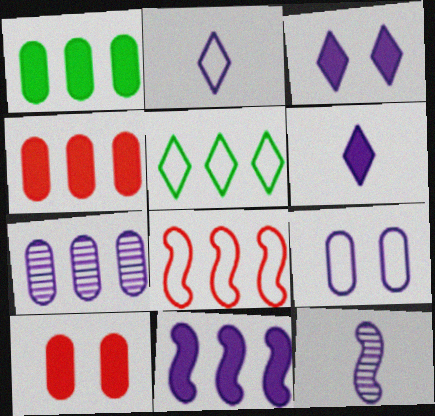[[5, 10, 12]]